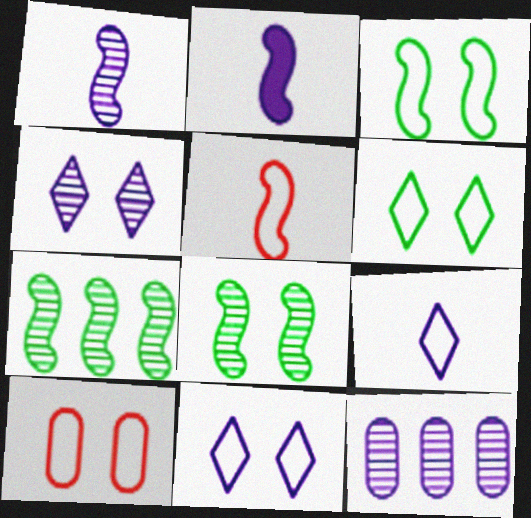[[1, 4, 12], 
[2, 11, 12], 
[3, 10, 11]]